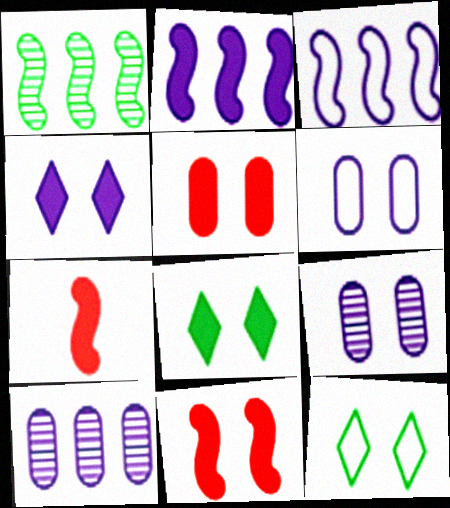[[7, 10, 12], 
[9, 11, 12]]